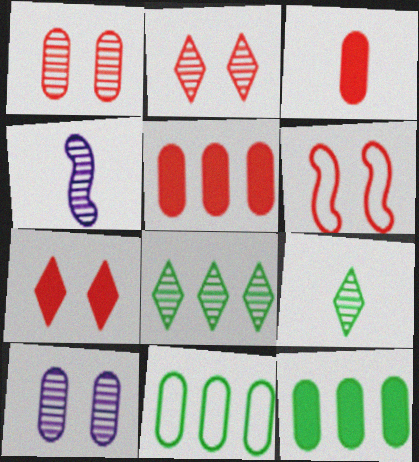[[1, 4, 8], 
[1, 6, 7], 
[3, 10, 11], 
[4, 7, 11]]